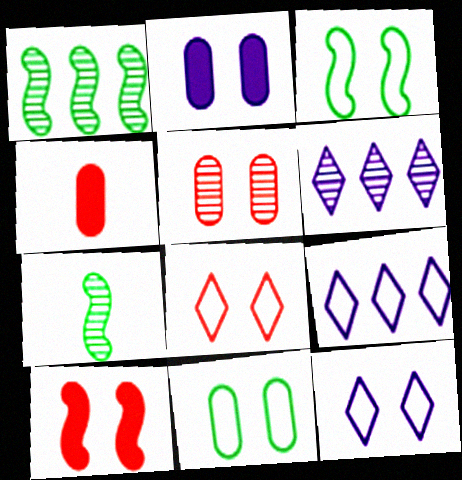[[1, 4, 12], 
[2, 5, 11], 
[3, 4, 6], 
[5, 6, 7], 
[5, 8, 10]]